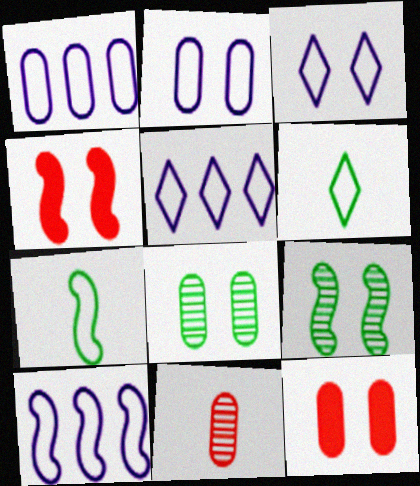[[1, 5, 10], 
[2, 8, 12], 
[3, 4, 8], 
[3, 9, 12]]